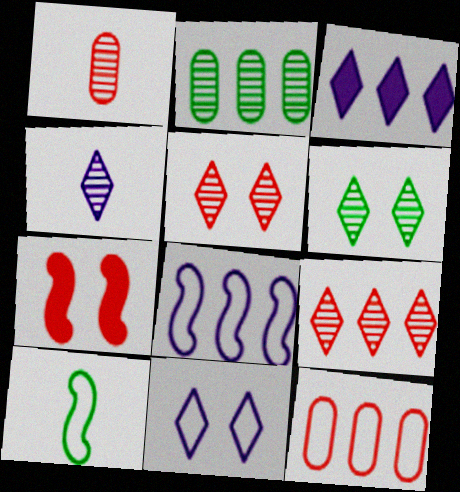[[3, 4, 11], 
[4, 6, 9], 
[10, 11, 12]]